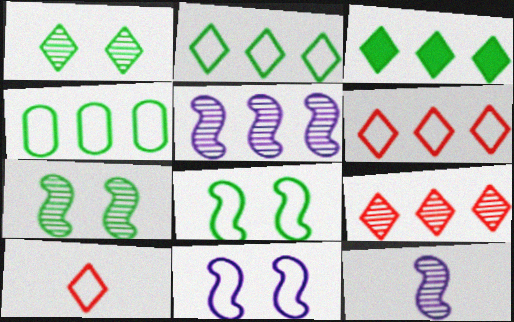[[4, 10, 11]]